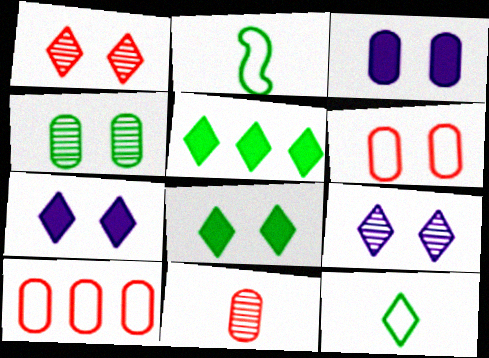[[2, 4, 5], 
[3, 4, 6]]